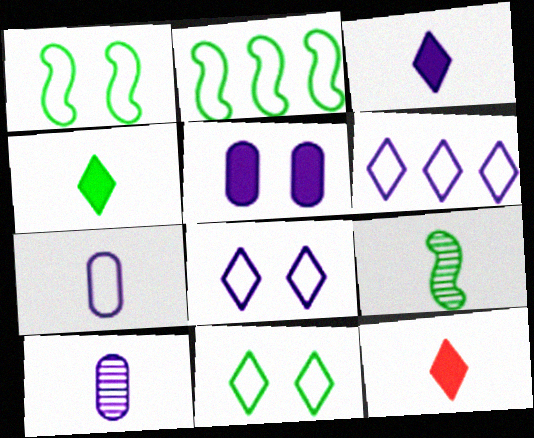[[3, 4, 12], 
[7, 9, 12]]